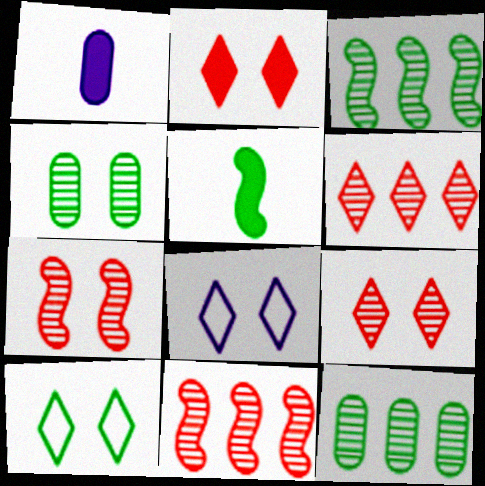[[1, 10, 11], 
[5, 10, 12]]